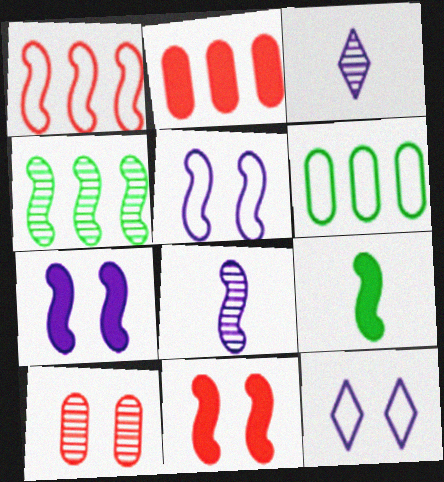[[3, 4, 10], 
[3, 6, 11]]